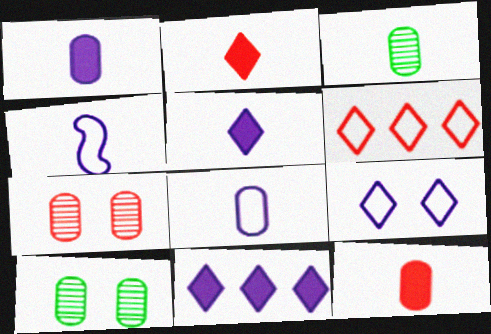[[2, 3, 4], 
[3, 8, 12]]